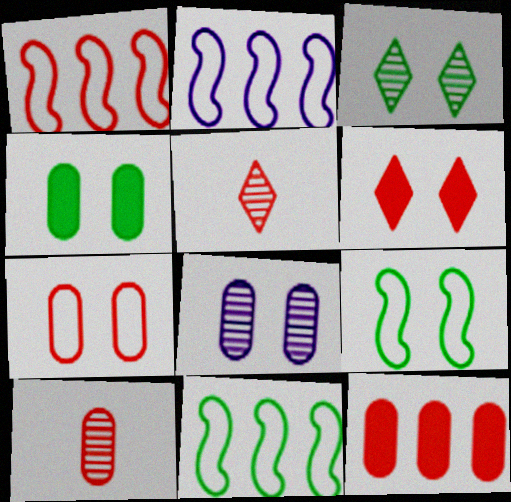[[1, 2, 11], 
[1, 6, 10], 
[2, 4, 5], 
[3, 4, 9], 
[4, 7, 8], 
[6, 8, 9], 
[7, 10, 12]]